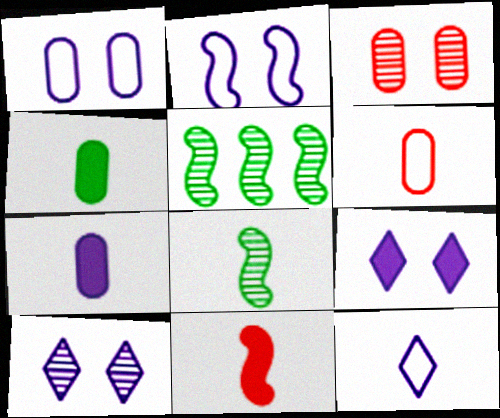[[2, 5, 11], 
[5, 6, 9]]